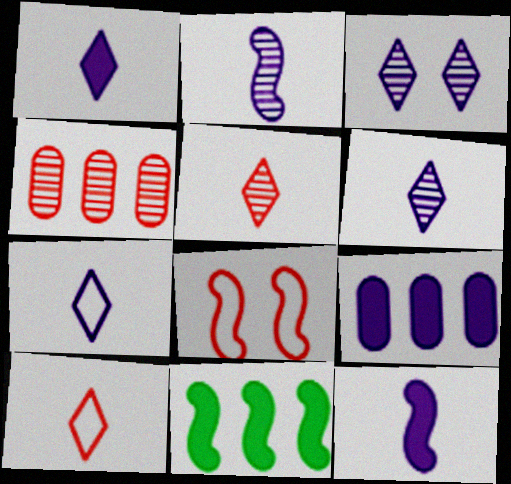[[1, 6, 7], 
[2, 8, 11]]